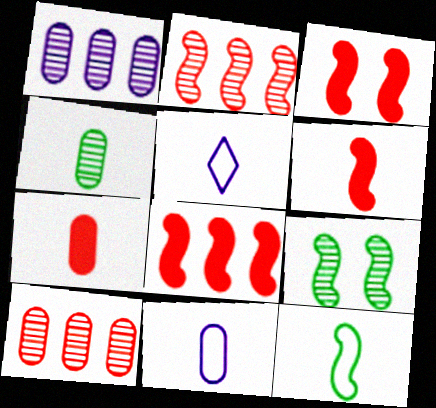[[3, 6, 8], 
[4, 5, 6], 
[4, 7, 11]]